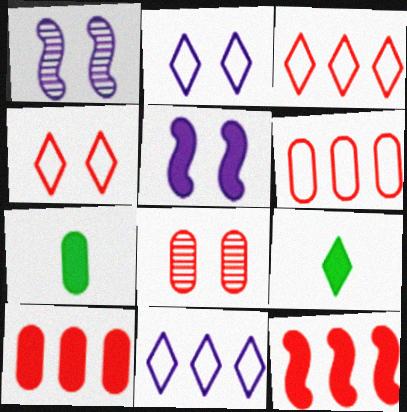[[1, 3, 7], 
[1, 6, 9], 
[5, 9, 10]]